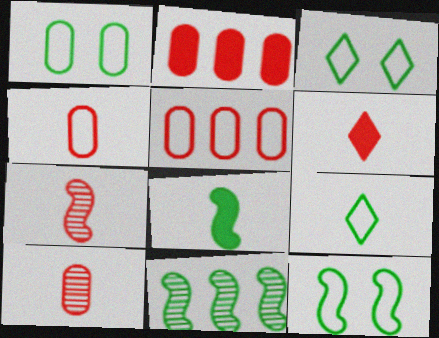[[1, 3, 12], 
[4, 6, 7], 
[8, 11, 12]]